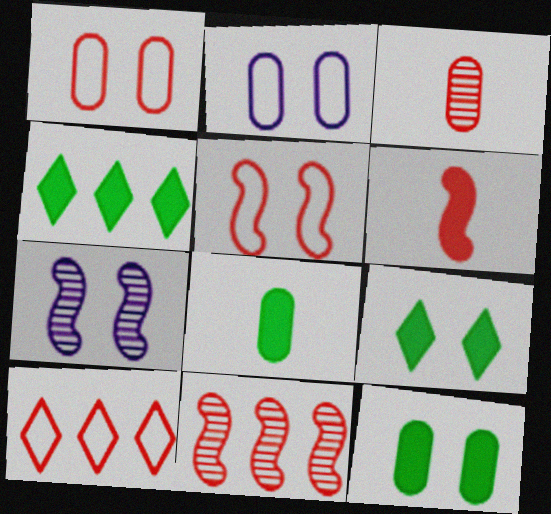[[1, 7, 9], 
[5, 6, 11], 
[7, 8, 10]]